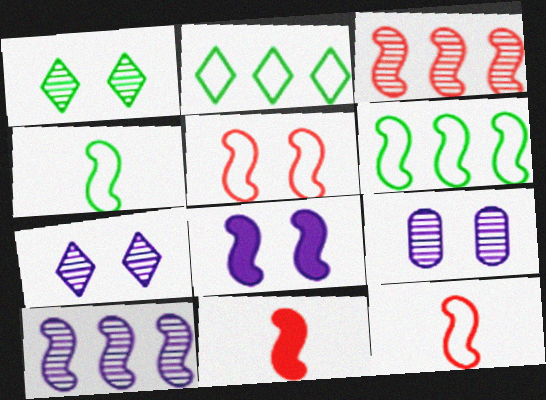[[2, 9, 11], 
[3, 4, 8], 
[3, 5, 11]]